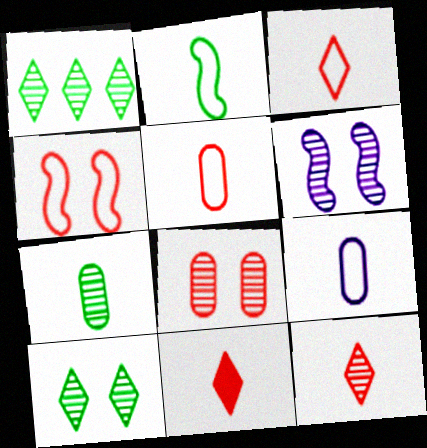[[2, 3, 9], 
[3, 11, 12], 
[6, 8, 10]]